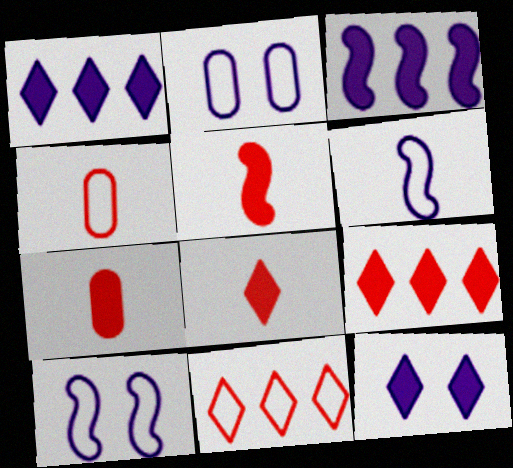[[5, 7, 8]]